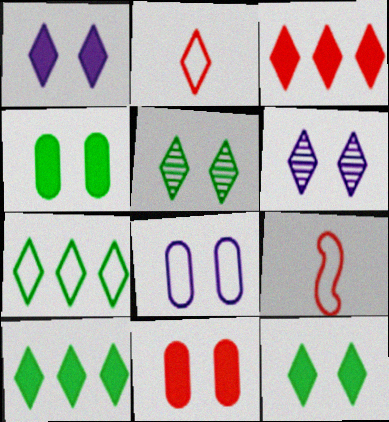[[2, 6, 10], 
[7, 8, 9]]